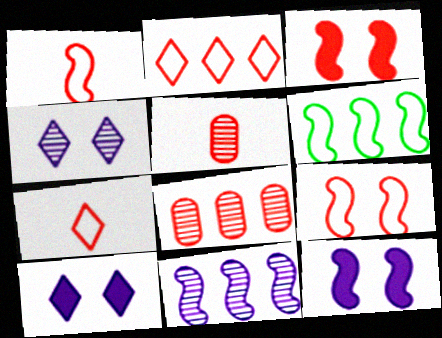[[2, 3, 5], 
[3, 7, 8], 
[5, 6, 10]]